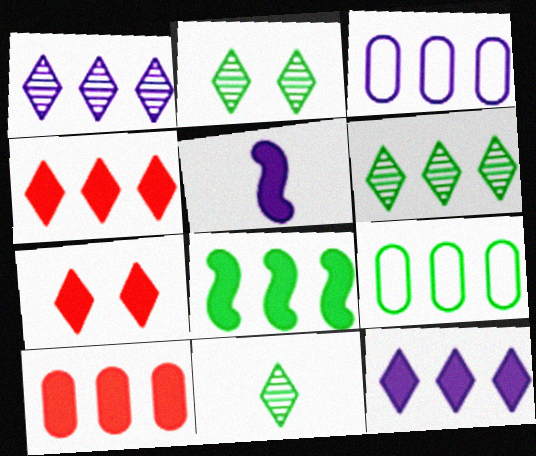[[2, 6, 11], 
[6, 8, 9], 
[8, 10, 12]]